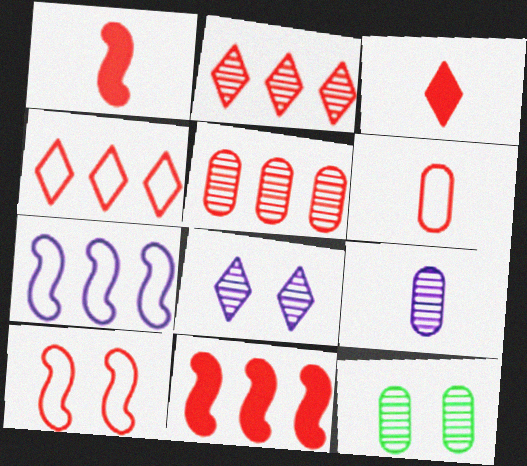[[3, 5, 10], 
[3, 7, 12], 
[4, 5, 11], 
[4, 6, 10], 
[5, 9, 12]]